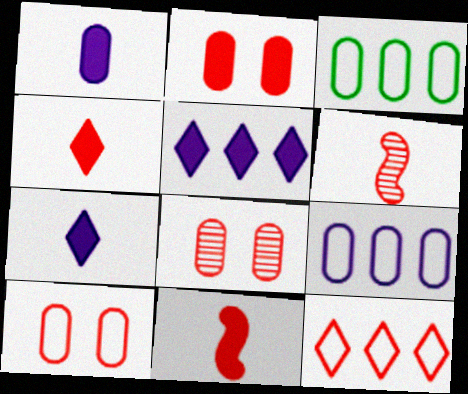[[1, 3, 8], 
[2, 6, 12], 
[2, 8, 10], 
[8, 11, 12]]